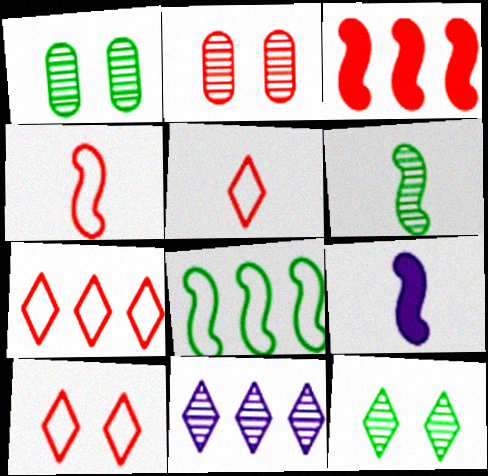[[1, 7, 9], 
[2, 3, 5], 
[2, 6, 11], 
[4, 6, 9], 
[5, 7, 10]]